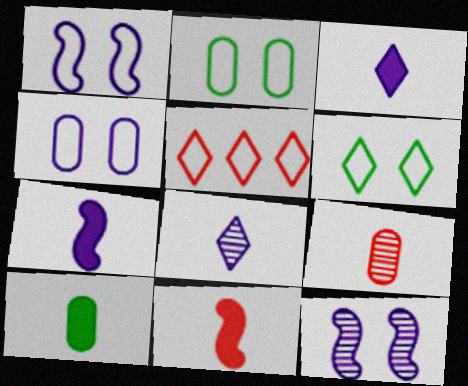[[3, 10, 11], 
[5, 10, 12]]